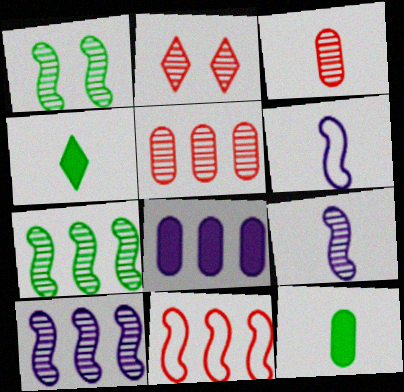[[3, 4, 6]]